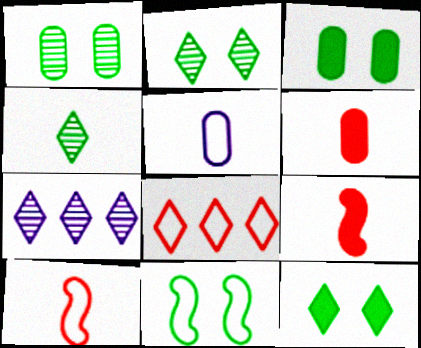[[1, 11, 12], 
[2, 3, 11], 
[3, 7, 10], 
[4, 5, 9], 
[5, 8, 11], 
[6, 7, 11]]